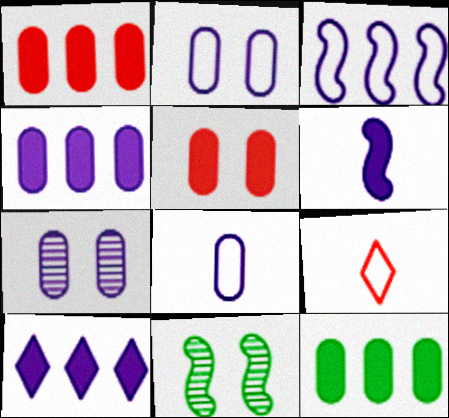[[1, 4, 12], 
[4, 7, 8], 
[4, 9, 11]]